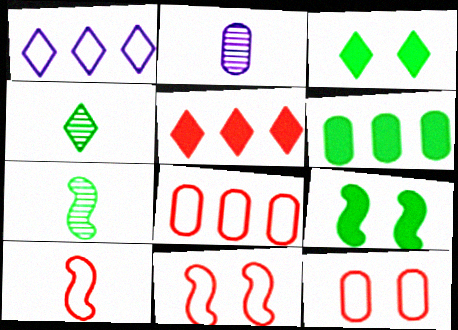[[2, 6, 12]]